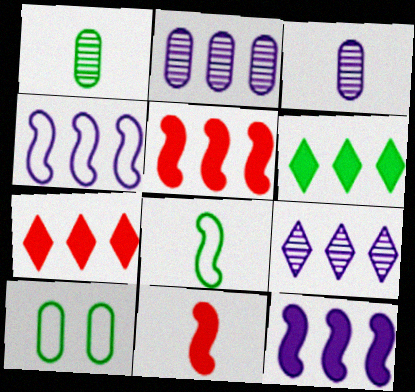[[9, 10, 11]]